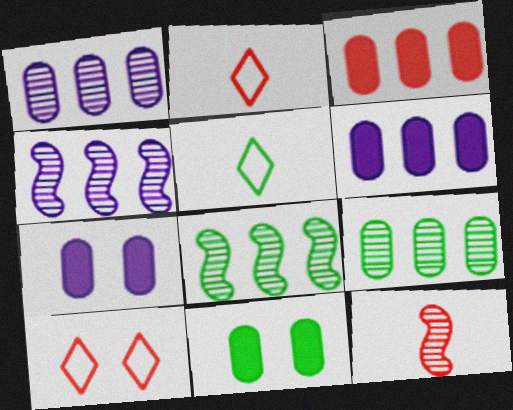[[2, 4, 11], 
[2, 7, 8], 
[3, 10, 12], 
[5, 8, 11]]